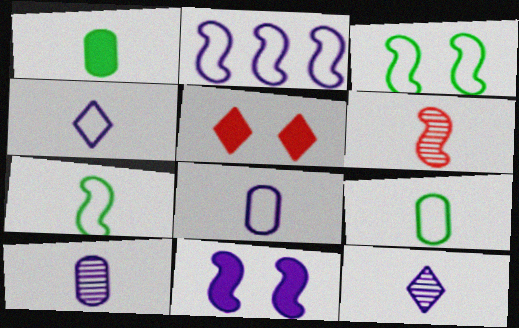[[1, 4, 6]]